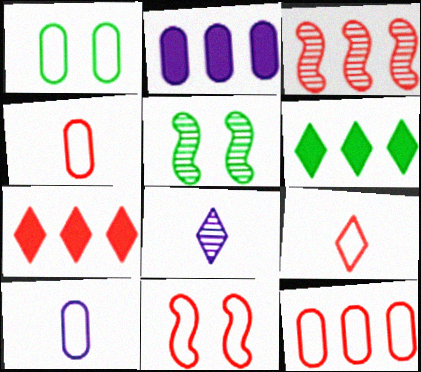[[1, 10, 12], 
[2, 5, 9], 
[3, 7, 12], 
[5, 7, 10], 
[9, 11, 12]]